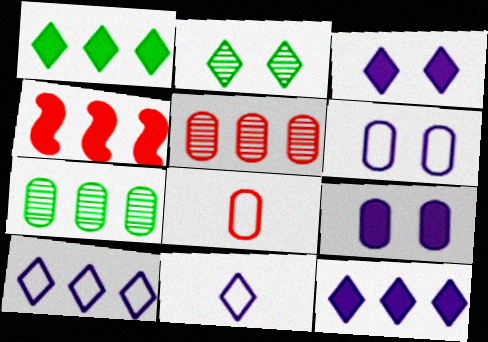[[4, 7, 10], 
[7, 8, 9]]